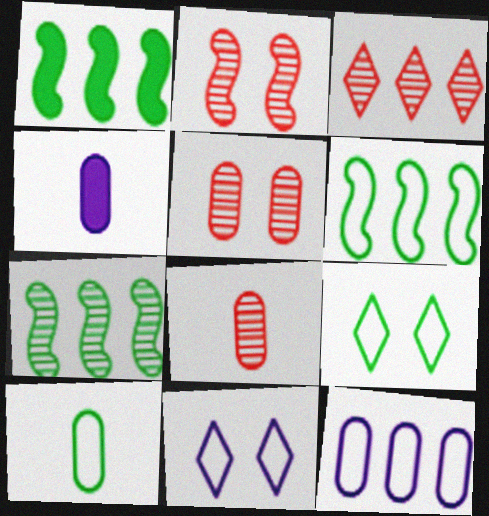[[1, 3, 12], 
[1, 6, 7], 
[1, 8, 11], 
[2, 3, 8], 
[4, 8, 10], 
[6, 9, 10]]